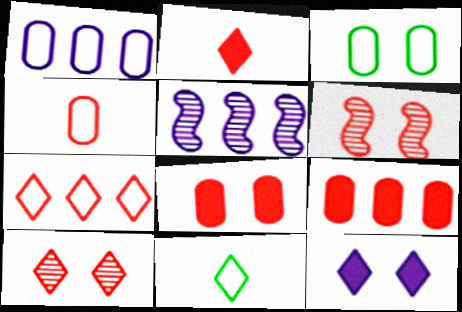[[1, 3, 4], 
[2, 3, 5], 
[2, 7, 10], 
[3, 6, 12], 
[5, 8, 11]]